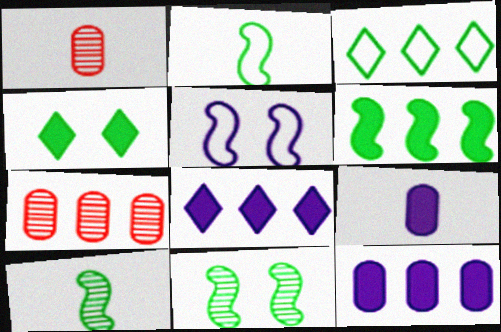[[2, 6, 11]]